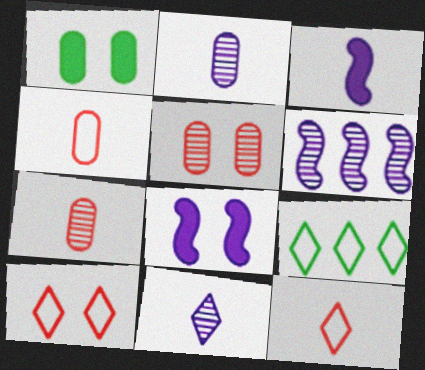[[1, 6, 12], 
[3, 5, 9], 
[7, 8, 9]]